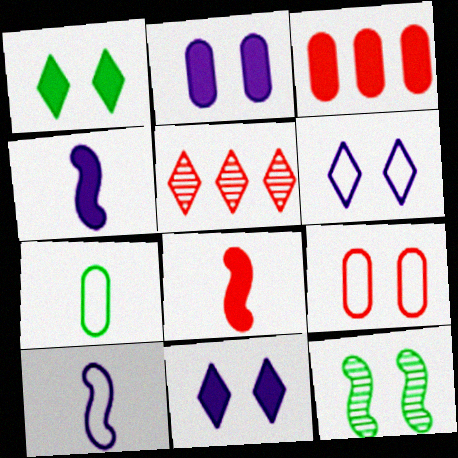[[1, 3, 4], 
[5, 8, 9], 
[9, 11, 12]]